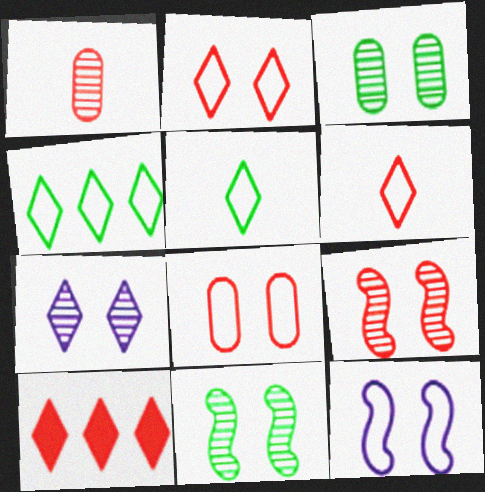[[3, 7, 9], 
[5, 7, 10]]